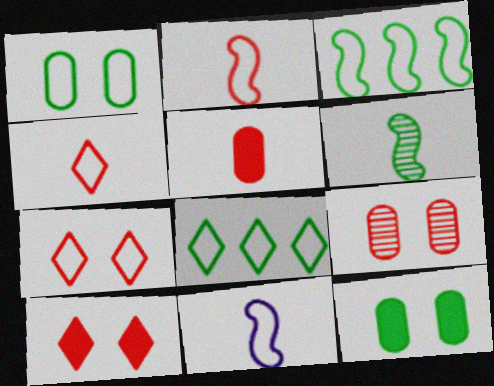[[6, 8, 12]]